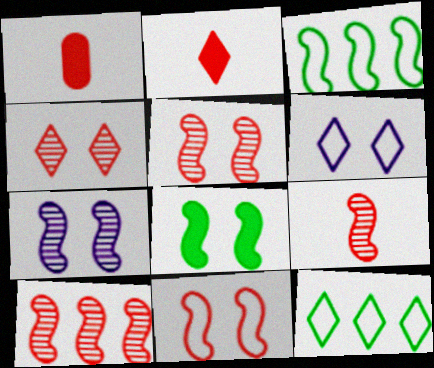[[1, 7, 12], 
[5, 9, 10], 
[7, 8, 11]]